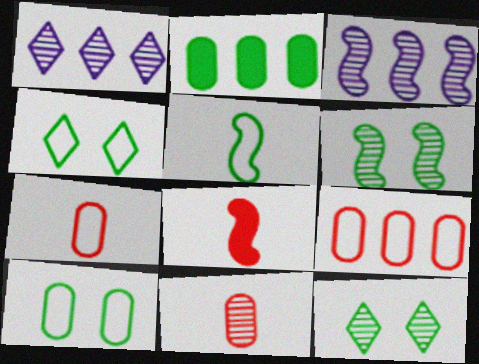[[1, 6, 11], 
[1, 8, 10], 
[2, 5, 12], 
[3, 11, 12]]